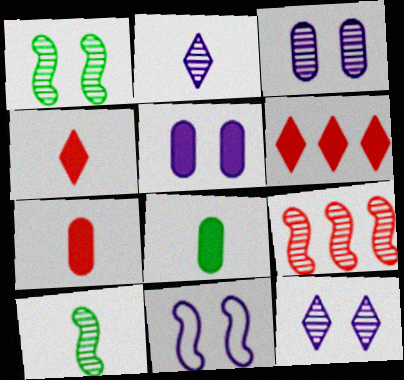[[5, 11, 12]]